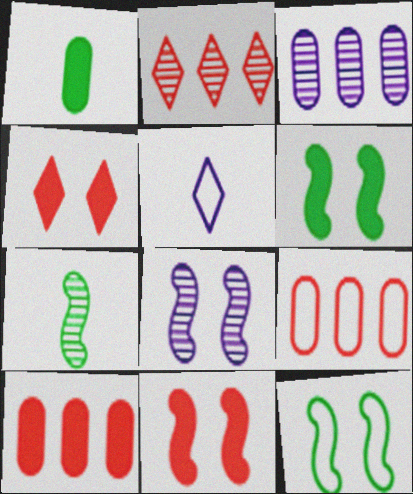[[5, 9, 12], 
[8, 11, 12]]